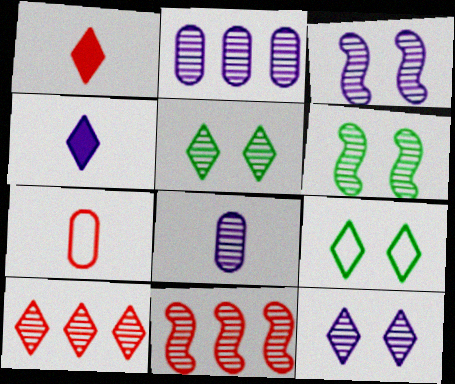[[4, 9, 10], 
[5, 8, 11], 
[6, 8, 10]]